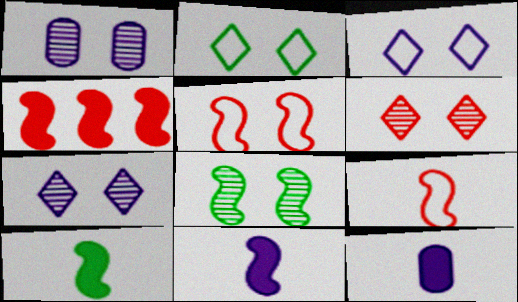[[1, 6, 8]]